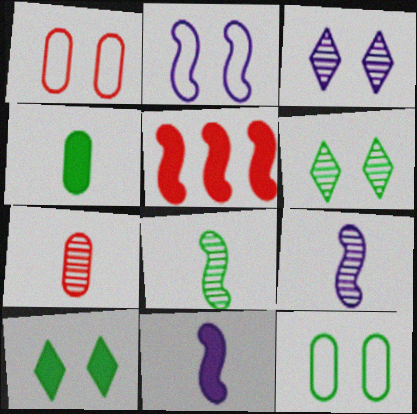[[2, 5, 8]]